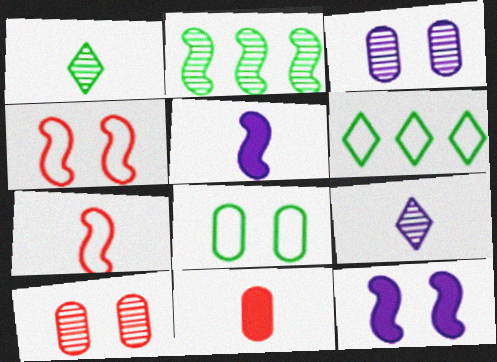[[2, 4, 5], 
[2, 7, 12], 
[2, 9, 10], 
[5, 6, 10]]